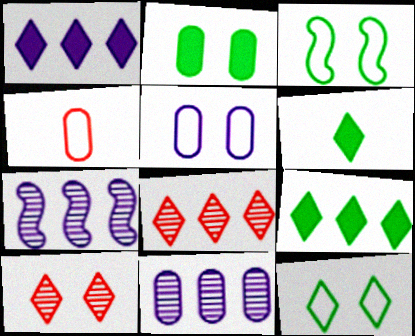[[2, 4, 11]]